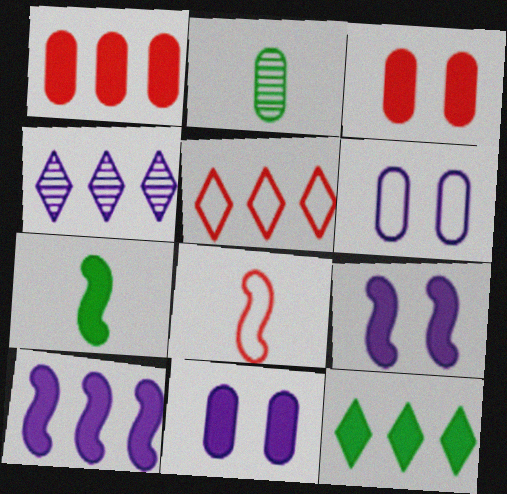[[1, 2, 6], 
[1, 10, 12], 
[2, 5, 9], 
[4, 5, 12]]